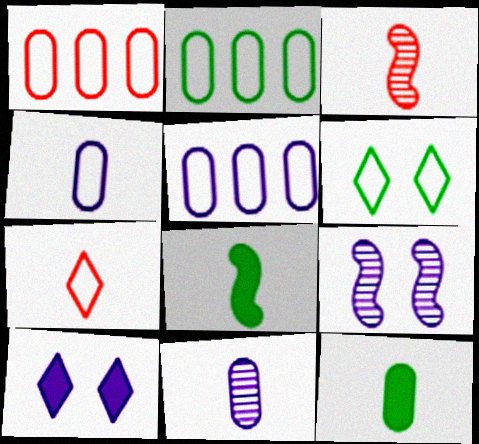[[1, 2, 5], 
[2, 3, 10], 
[7, 8, 11]]